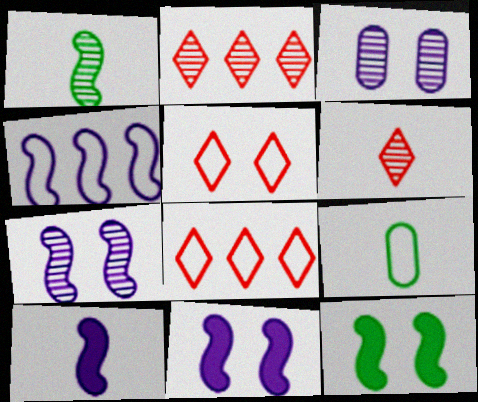[[1, 2, 3], 
[2, 9, 11], 
[3, 5, 12], 
[4, 5, 9], 
[4, 7, 10], 
[6, 9, 10]]